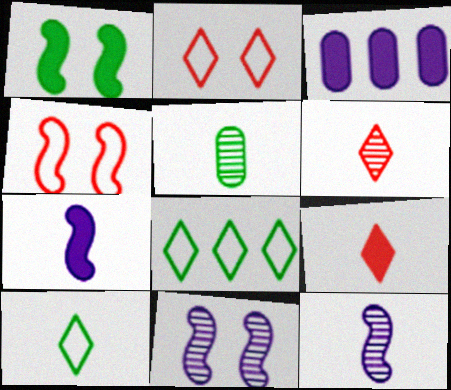[[1, 3, 9], 
[1, 4, 11], 
[1, 5, 8], 
[5, 6, 12]]